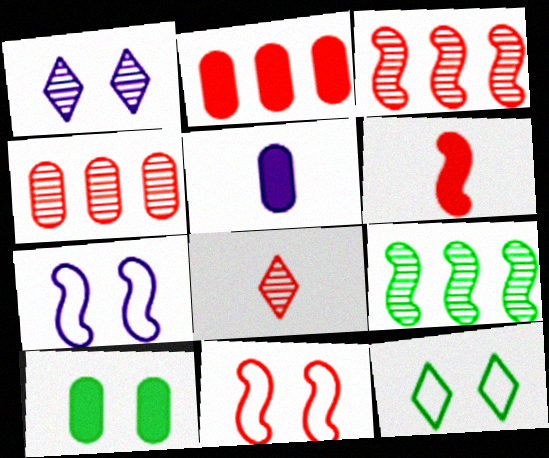[[1, 10, 11], 
[2, 5, 10], 
[2, 8, 11], 
[3, 5, 12], 
[3, 6, 11], 
[6, 7, 9]]